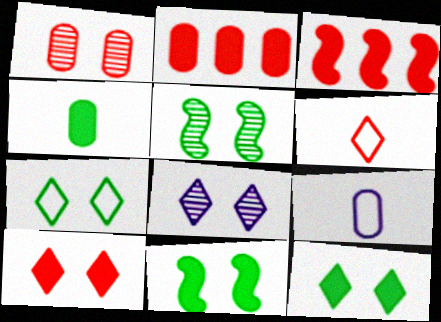[[1, 3, 6], 
[1, 5, 8], 
[7, 8, 10]]